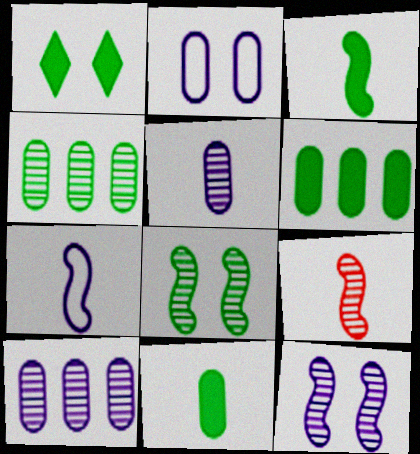[[1, 3, 6], 
[3, 7, 9]]